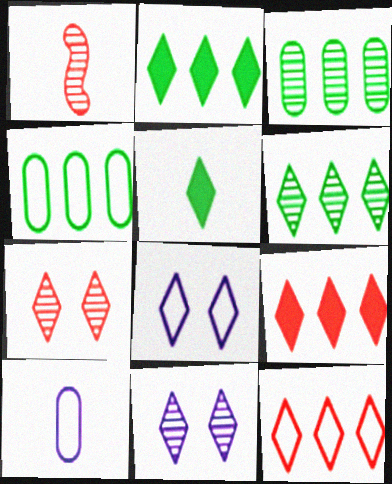[[1, 3, 11], 
[1, 5, 10], 
[5, 11, 12]]